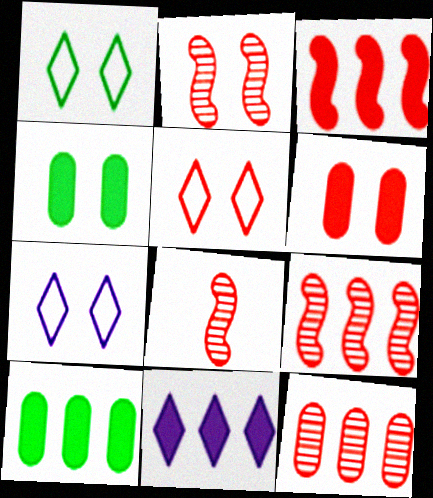[[1, 5, 7], 
[2, 4, 7], 
[2, 5, 6], 
[2, 8, 9], 
[3, 10, 11], 
[7, 8, 10]]